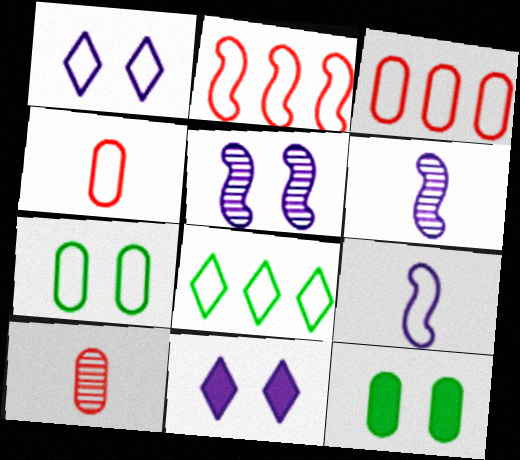[]